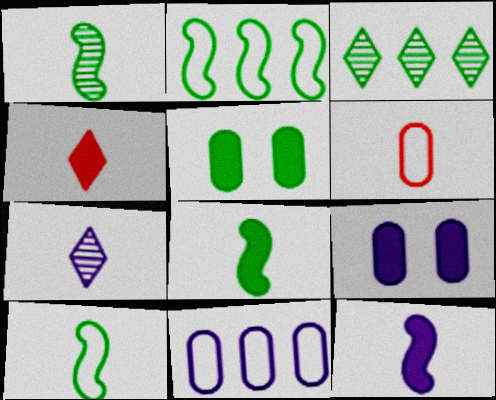[[1, 8, 10], 
[3, 5, 10], 
[6, 7, 8]]